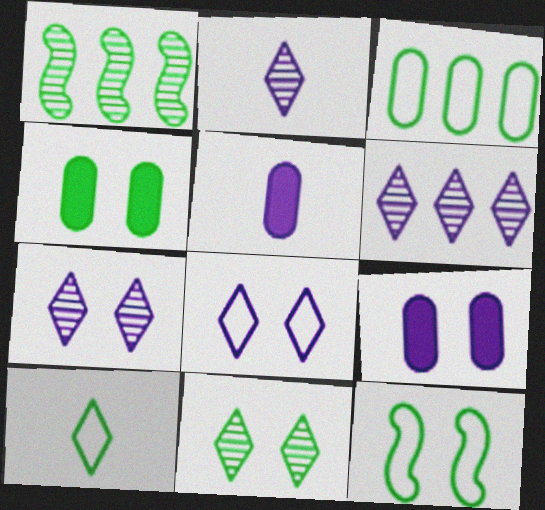[[1, 4, 10], 
[2, 6, 7], 
[3, 10, 12], 
[4, 11, 12]]